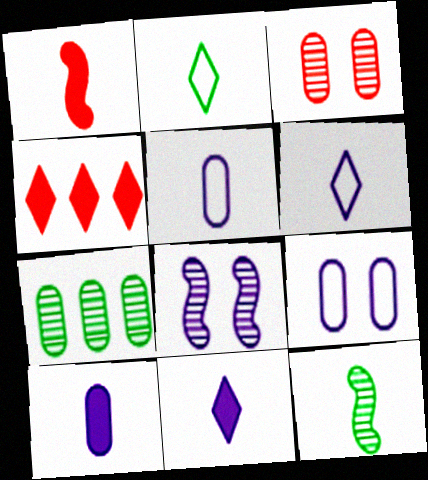[[4, 9, 12]]